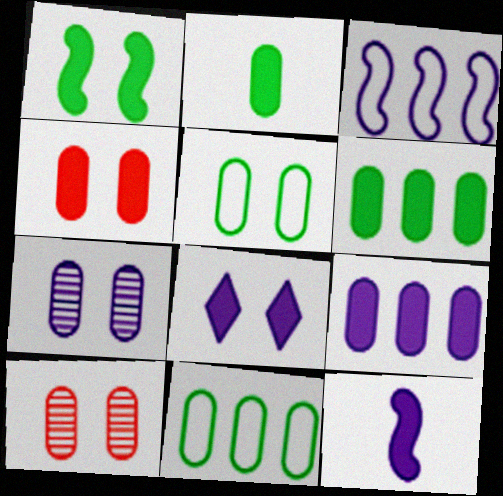[[1, 4, 8], 
[2, 4, 9], 
[4, 5, 7], 
[8, 9, 12]]